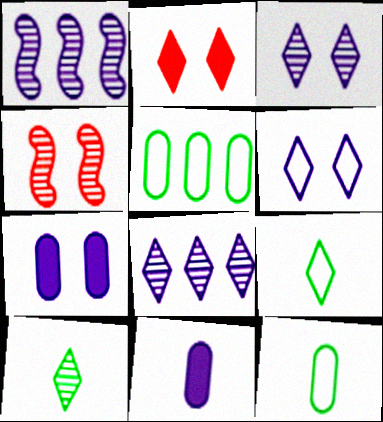[[1, 2, 12], 
[1, 6, 11], 
[2, 8, 9]]